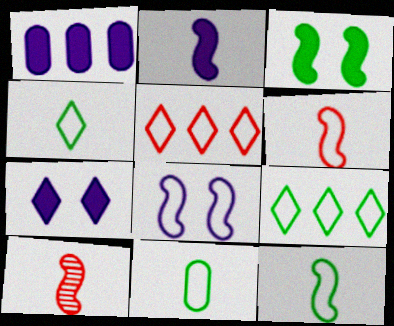[[1, 2, 7], 
[2, 10, 12], 
[4, 11, 12], 
[5, 8, 11]]